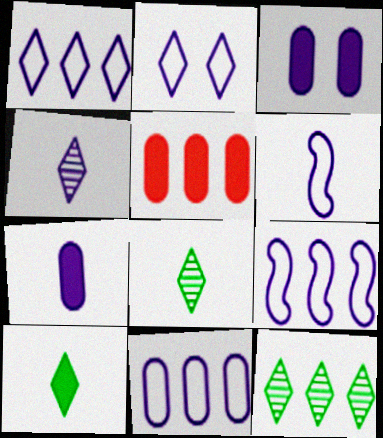[[1, 9, 11], 
[2, 6, 11], 
[3, 4, 9], 
[4, 6, 7], 
[5, 9, 12]]